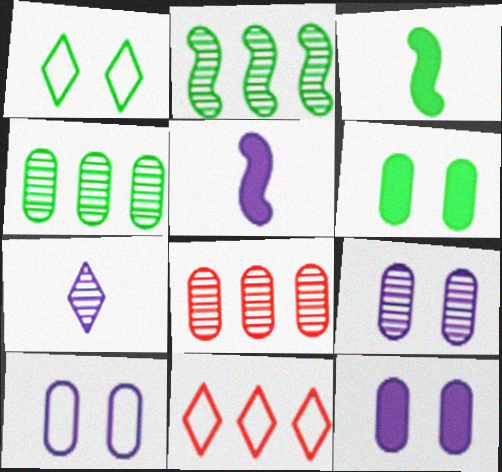[[1, 3, 4], 
[1, 5, 8], 
[3, 9, 11], 
[9, 10, 12]]